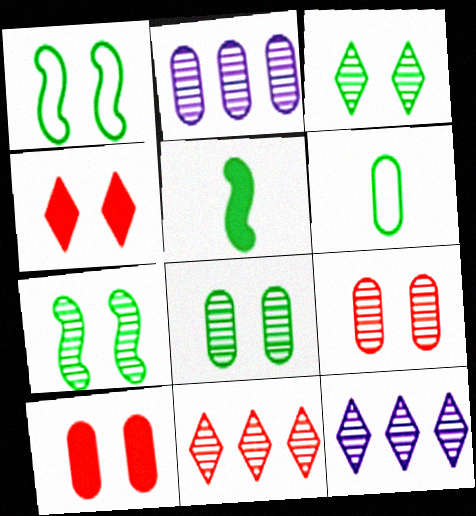[[2, 6, 10], 
[3, 7, 8]]